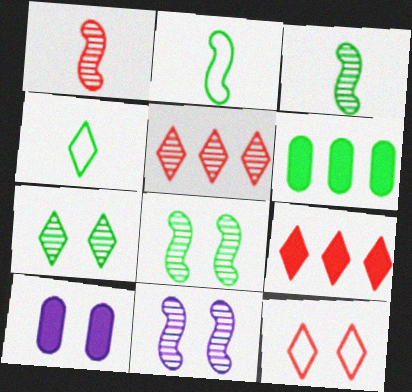[[2, 5, 10], 
[2, 6, 7], 
[4, 6, 8], 
[8, 10, 12]]